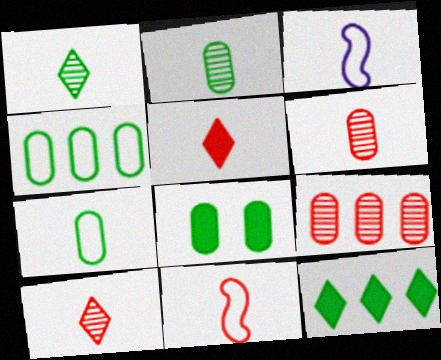[[2, 3, 5], 
[2, 4, 8], 
[5, 6, 11]]